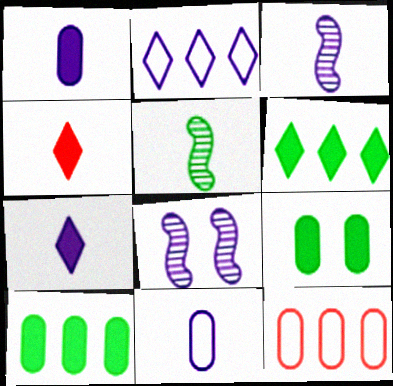[[1, 2, 8], 
[3, 7, 11], 
[4, 5, 11]]